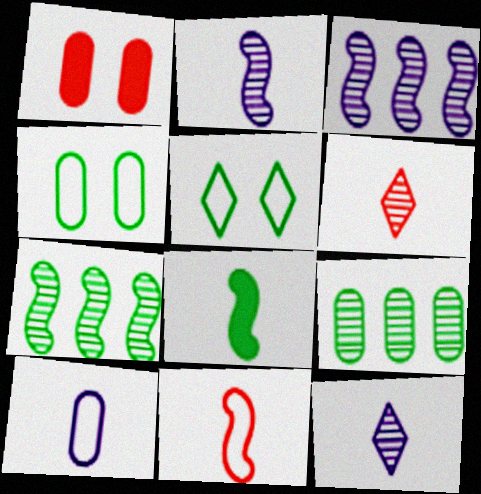[[1, 9, 10], 
[2, 8, 11], 
[5, 8, 9], 
[6, 8, 10]]